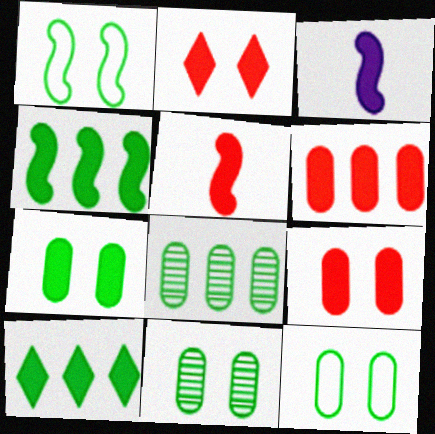[[2, 5, 6], 
[3, 9, 10], 
[7, 11, 12]]